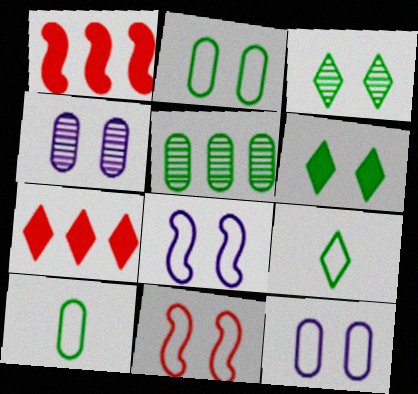[[1, 4, 9], 
[4, 6, 11]]